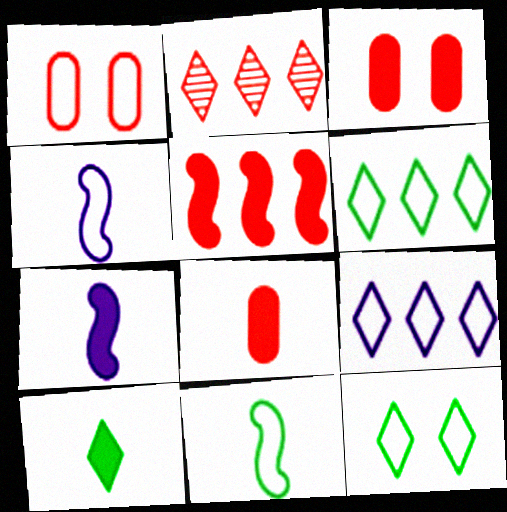[[1, 4, 6], 
[1, 9, 11], 
[7, 8, 10]]